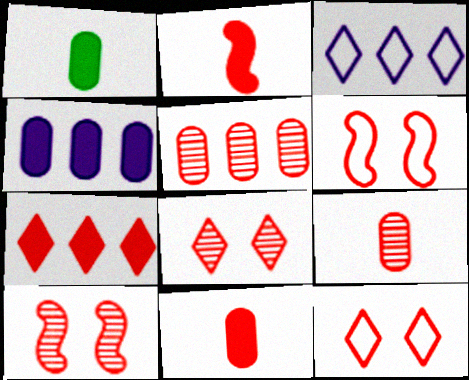[[1, 3, 10], 
[2, 5, 12], 
[6, 7, 9]]